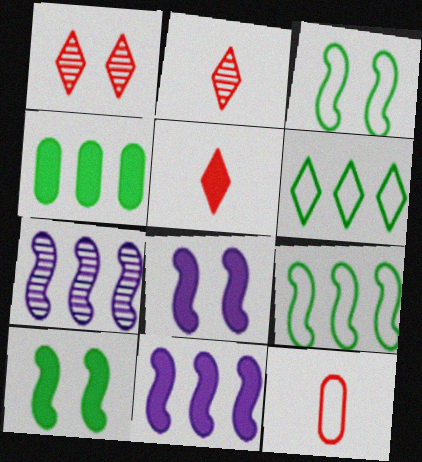[[4, 5, 8]]